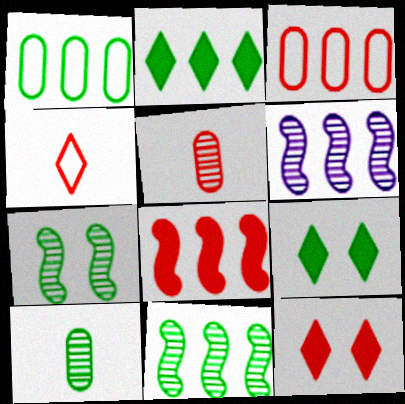[[1, 2, 11], 
[2, 3, 6]]